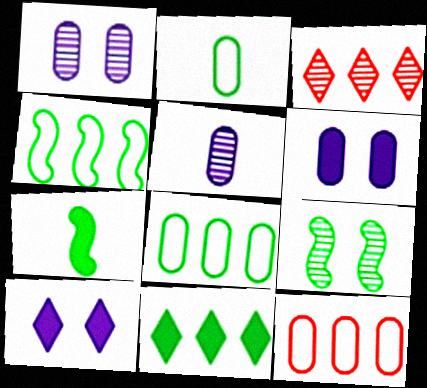[[2, 9, 11], 
[3, 5, 9], 
[4, 7, 9]]